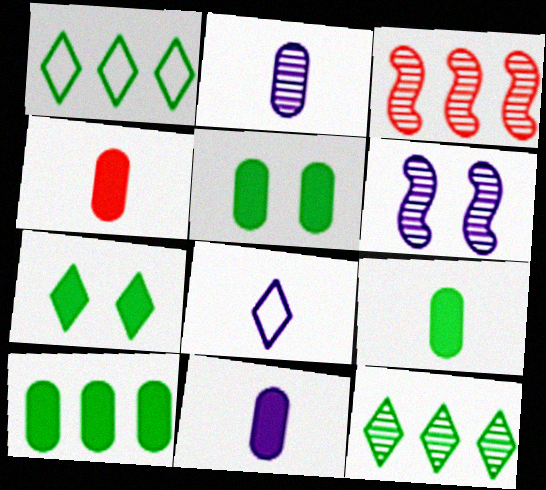[[1, 4, 6], 
[3, 5, 8], 
[4, 9, 11], 
[5, 9, 10]]